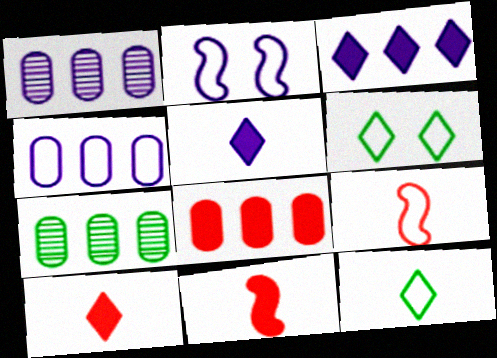[[1, 2, 5], 
[1, 6, 11], 
[2, 7, 10], 
[4, 6, 9], 
[4, 7, 8]]